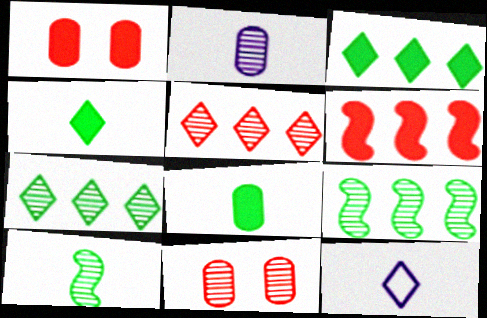[[1, 9, 12]]